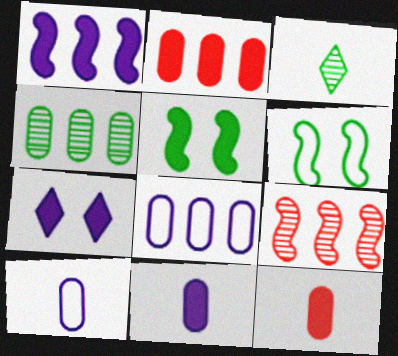[[1, 7, 11], 
[2, 4, 8]]